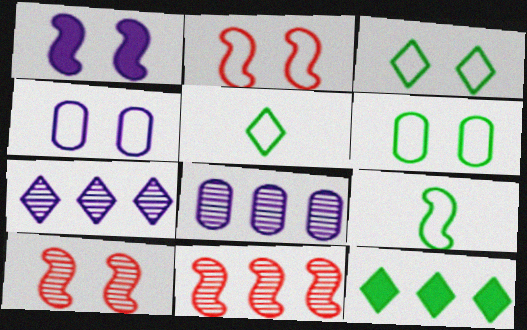[[1, 9, 11], 
[2, 3, 4]]